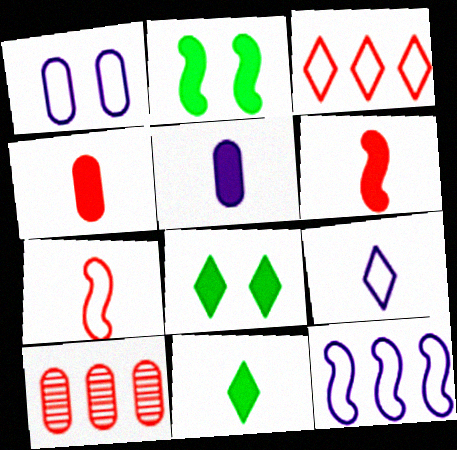[[1, 9, 12], 
[2, 9, 10], 
[5, 6, 11]]